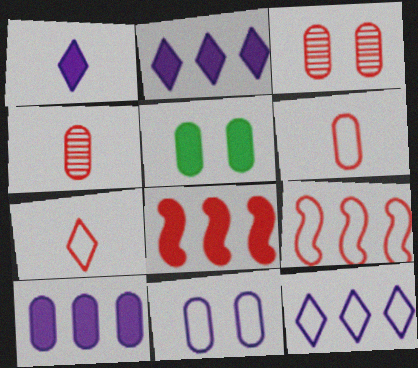[[1, 5, 8], 
[3, 5, 11], 
[3, 7, 8]]